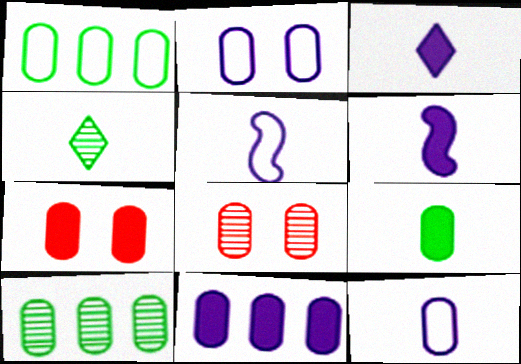[[7, 9, 11], 
[7, 10, 12]]